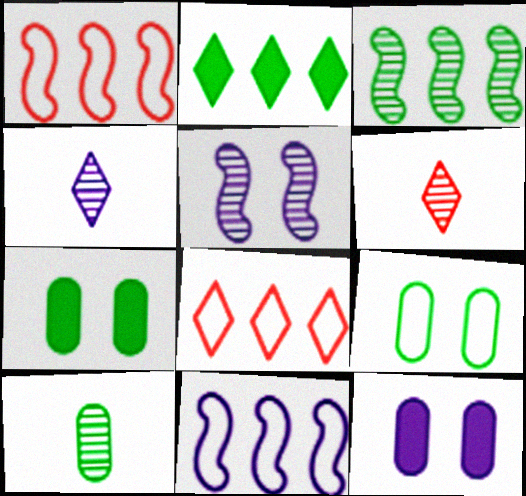[[1, 4, 7], 
[4, 11, 12], 
[6, 7, 11]]